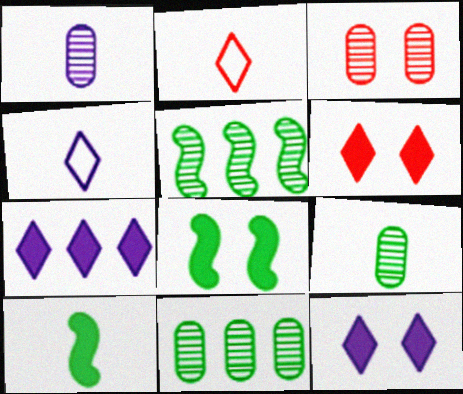[[1, 2, 10], 
[1, 3, 11]]